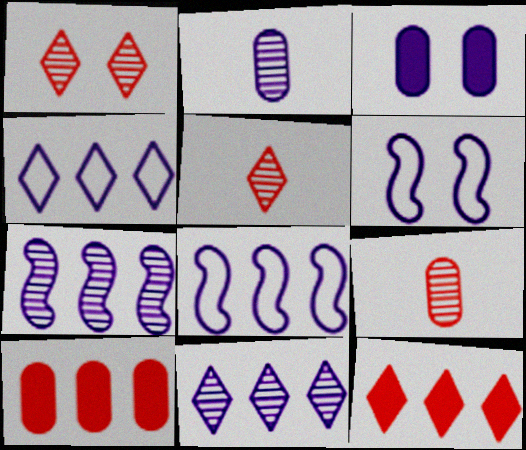[]